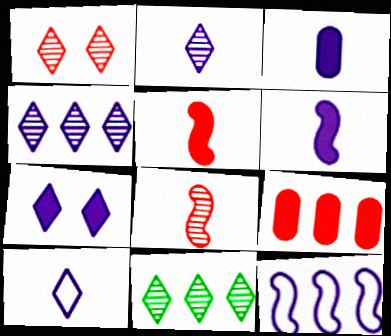[[1, 2, 11], 
[4, 7, 10], 
[9, 11, 12]]